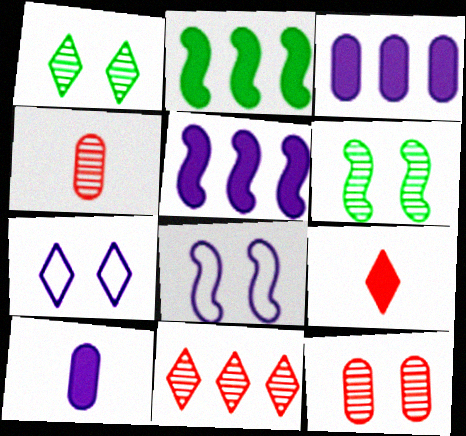[[2, 4, 7]]